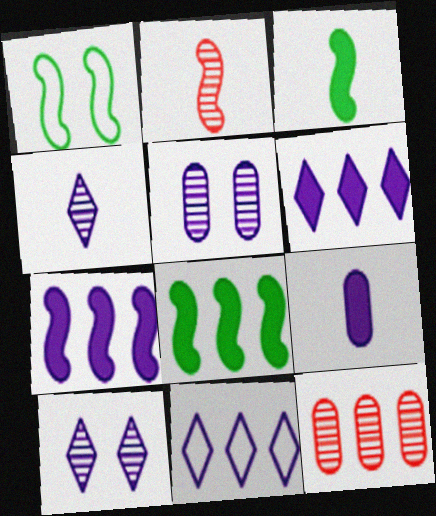[[1, 2, 7], 
[8, 11, 12]]